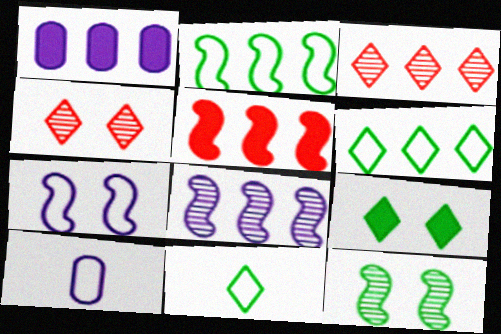[[1, 2, 3], 
[2, 5, 8]]